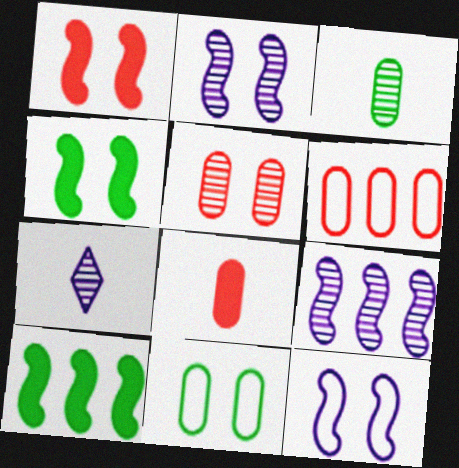[[4, 6, 7], 
[5, 6, 8]]